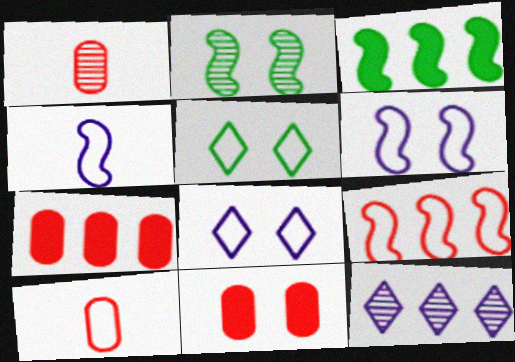[[1, 2, 12], 
[1, 3, 8], 
[2, 8, 11]]